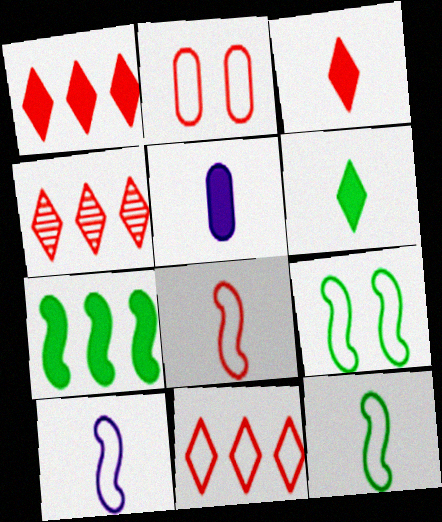[[1, 4, 11], 
[2, 8, 11], 
[4, 5, 9], 
[8, 10, 12]]